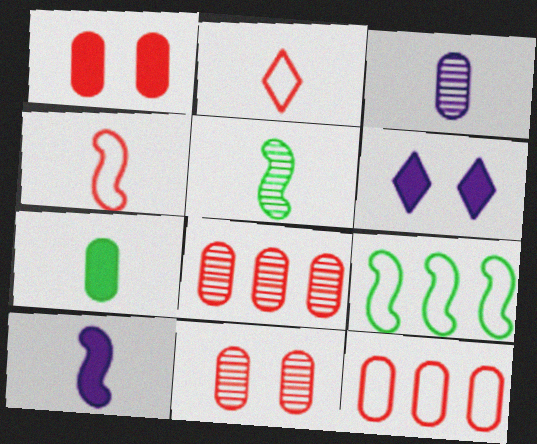[[4, 5, 10], 
[5, 6, 12]]